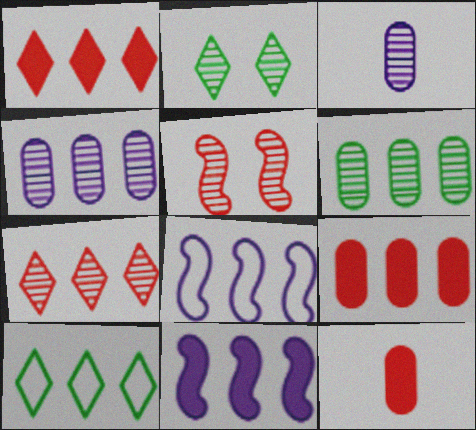[[1, 6, 8], 
[2, 8, 12]]